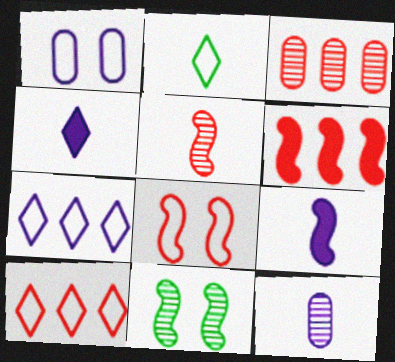[[3, 6, 10], 
[5, 6, 8]]